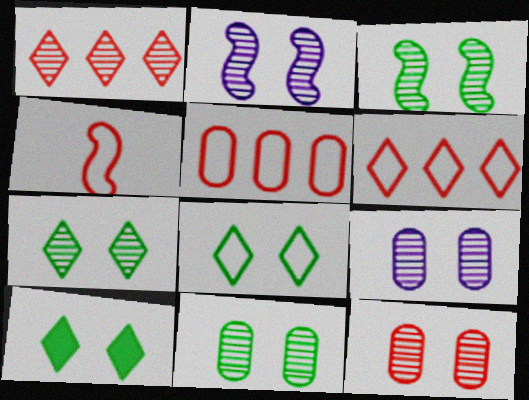[[2, 7, 12], 
[3, 7, 11], 
[7, 8, 10], 
[9, 11, 12]]